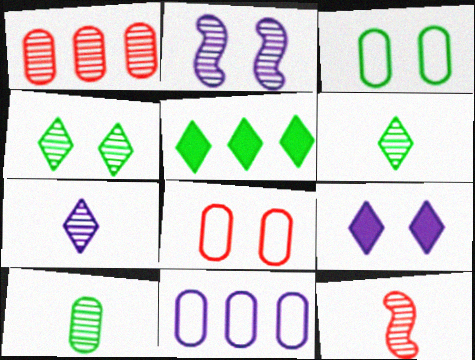[[1, 2, 6], 
[7, 10, 12]]